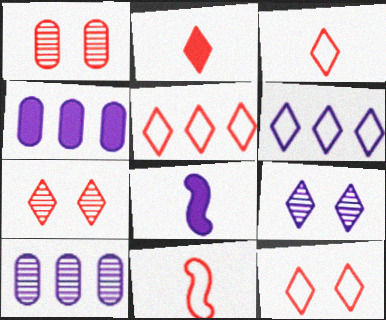[[2, 5, 7], 
[3, 5, 12]]